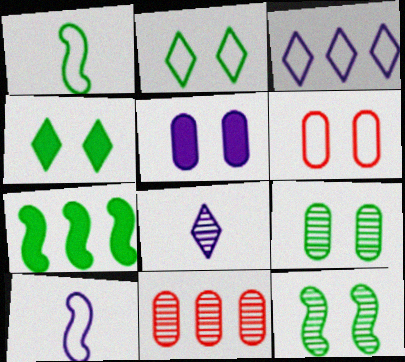[[1, 3, 6], 
[1, 7, 12], 
[3, 7, 11], 
[4, 10, 11], 
[5, 6, 9], 
[6, 7, 8], 
[8, 11, 12]]